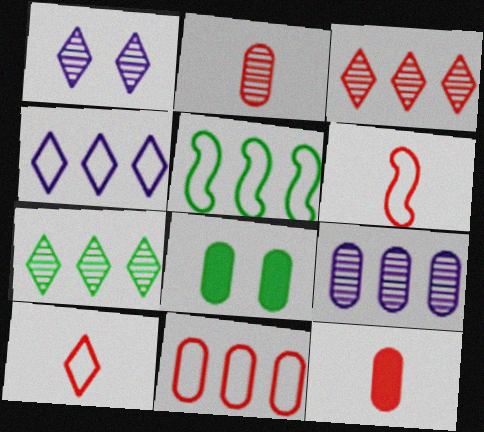[[1, 5, 12], 
[4, 5, 11]]